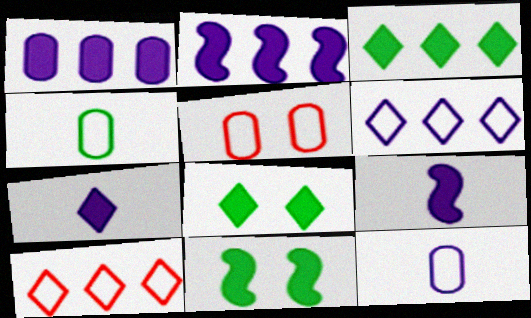[]